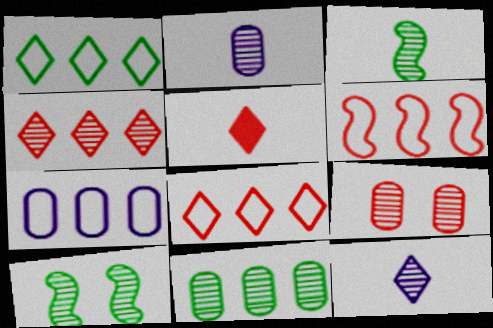[[1, 6, 7], 
[2, 4, 10], 
[2, 9, 11], 
[5, 6, 9], 
[5, 7, 10]]